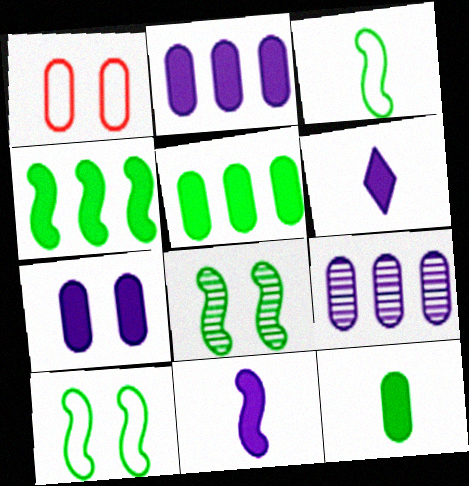[[1, 9, 12], 
[3, 4, 8]]